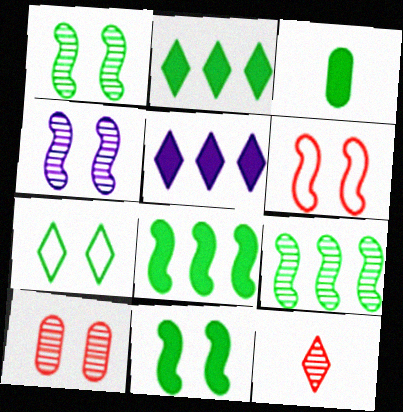[[2, 3, 11], 
[3, 7, 9], 
[4, 6, 11], 
[5, 7, 12]]